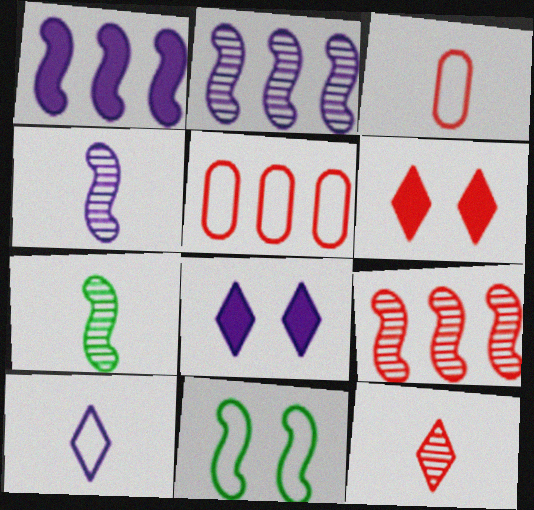[[3, 6, 9], 
[5, 7, 8], 
[5, 10, 11]]